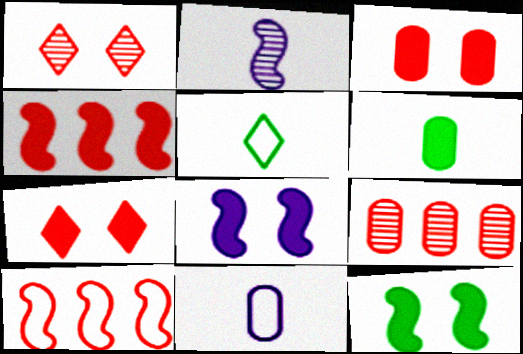[[2, 10, 12], 
[5, 8, 9]]